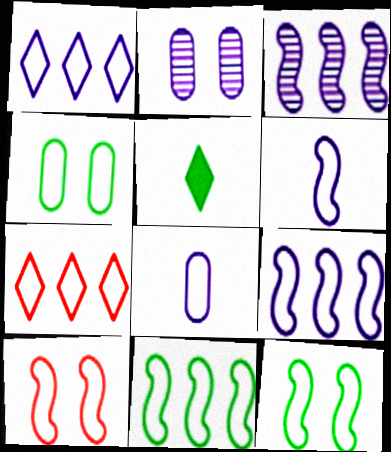[[4, 6, 7], 
[6, 10, 11], 
[7, 8, 12]]